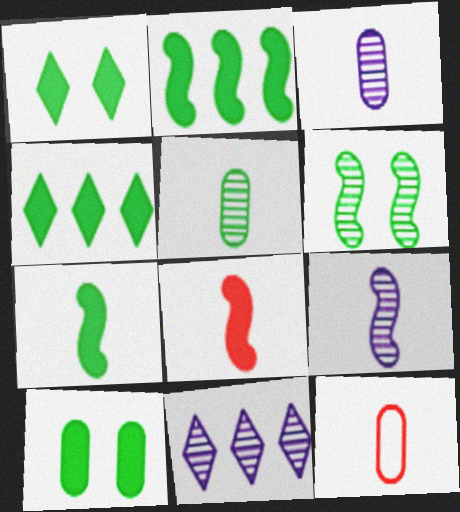[[4, 7, 10]]